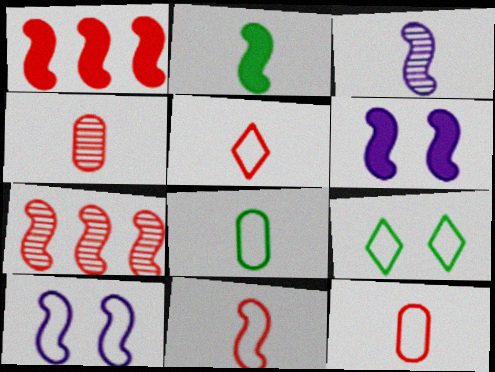[[1, 2, 6], 
[2, 3, 11], 
[2, 7, 10], 
[5, 11, 12]]